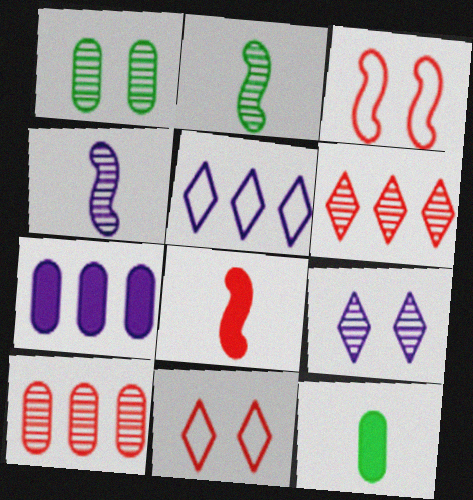[[1, 4, 6], 
[1, 5, 8], 
[2, 7, 11], 
[2, 9, 10], 
[8, 10, 11]]